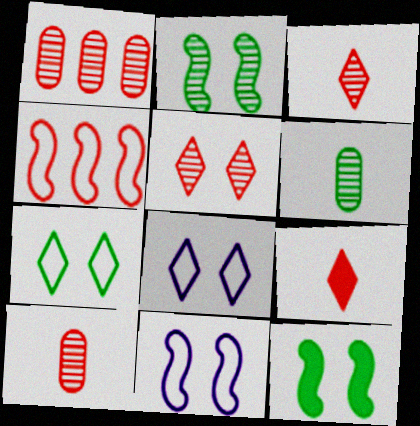[]